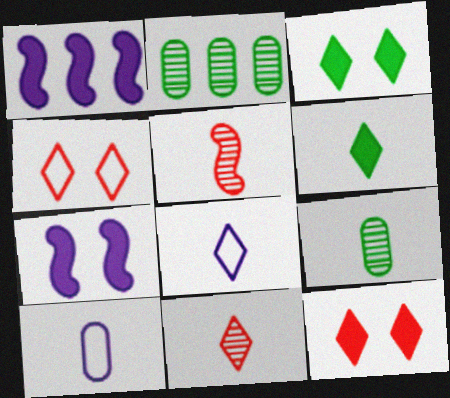[[1, 4, 9], 
[5, 6, 10], 
[6, 8, 11]]